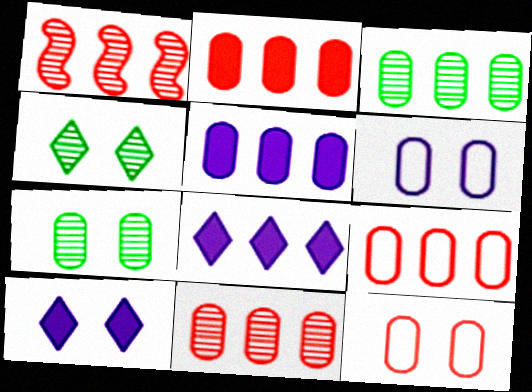[[2, 9, 11], 
[3, 5, 9]]